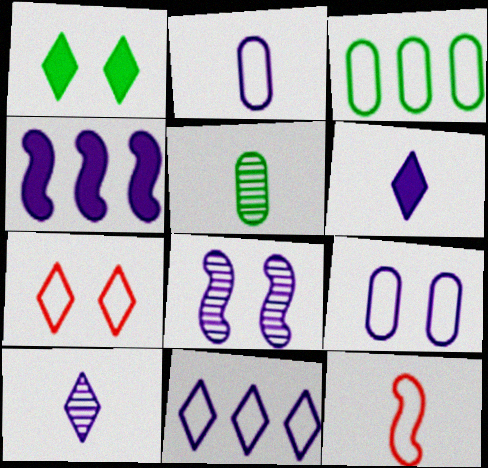[[4, 5, 7], 
[4, 9, 10], 
[5, 6, 12]]